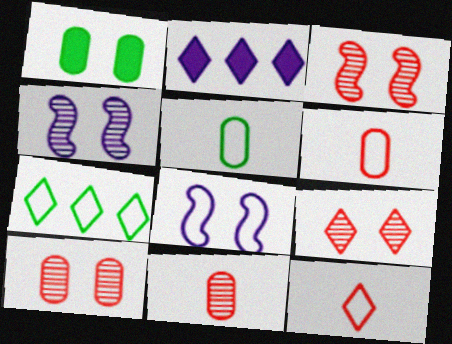[[1, 8, 9], 
[2, 3, 5], 
[3, 9, 10], 
[6, 7, 8]]